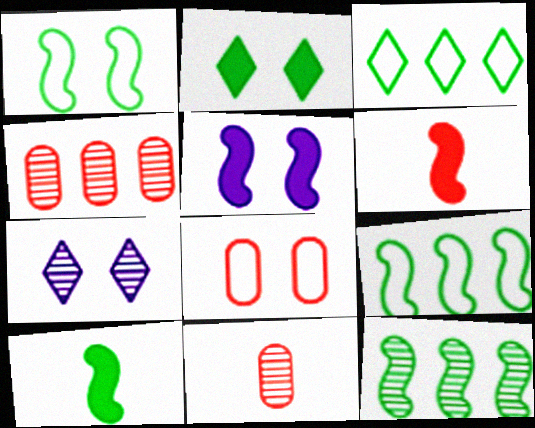[[1, 10, 12], 
[3, 5, 11], 
[7, 11, 12]]